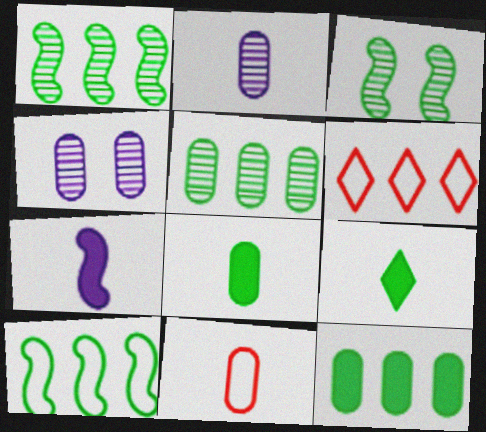[[2, 8, 11], 
[4, 11, 12]]